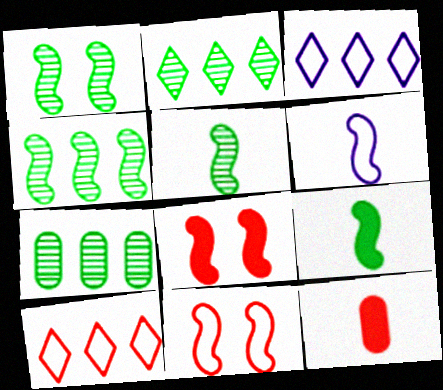[[1, 3, 12], 
[1, 4, 5], 
[2, 4, 7], 
[4, 6, 8]]